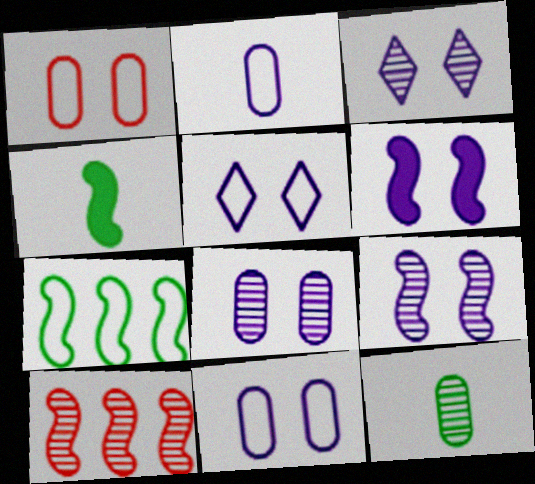[[3, 6, 11], 
[3, 8, 9], 
[3, 10, 12], 
[5, 6, 8]]